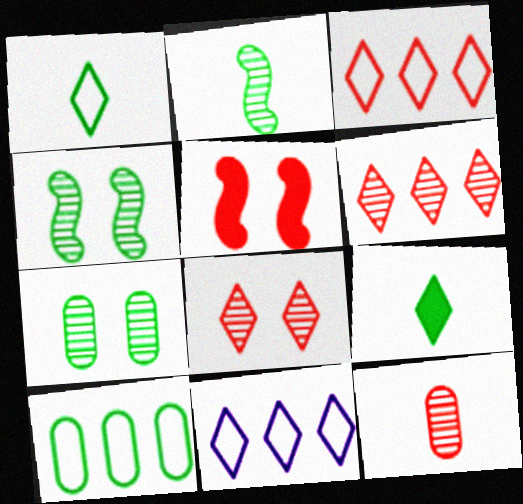[[3, 5, 12], 
[4, 9, 10], 
[8, 9, 11]]